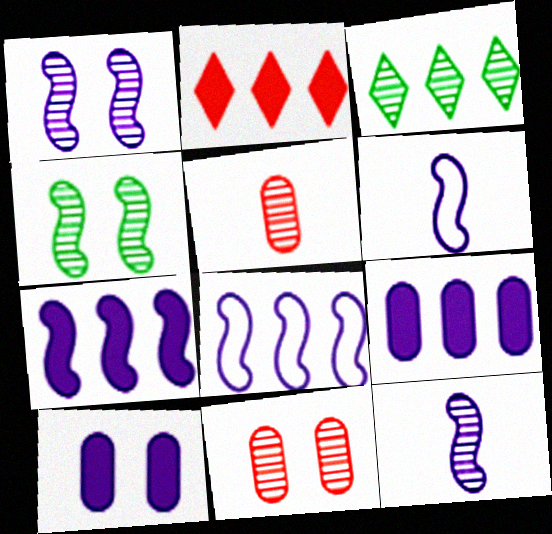[[1, 3, 5], 
[1, 6, 7], 
[3, 11, 12]]